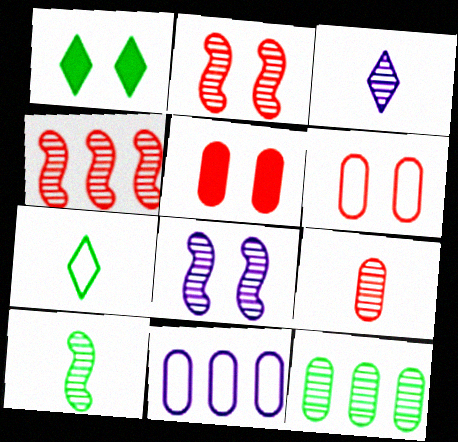[[1, 6, 8], 
[2, 3, 12], 
[3, 9, 10], 
[4, 8, 10]]